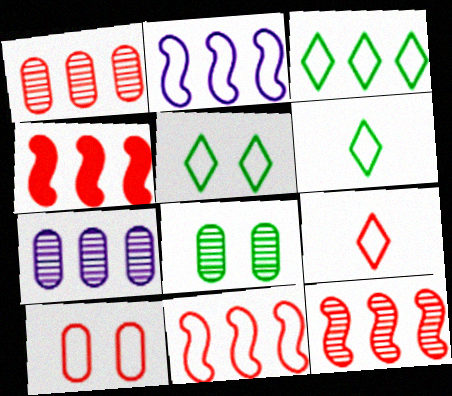[[2, 6, 10], 
[3, 4, 7], 
[3, 5, 6], 
[4, 11, 12], 
[9, 10, 11]]